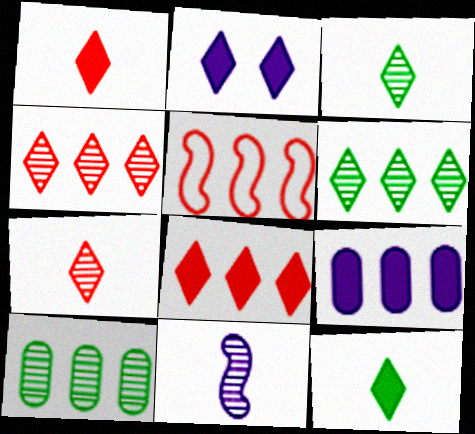[[2, 8, 12], 
[5, 6, 9]]